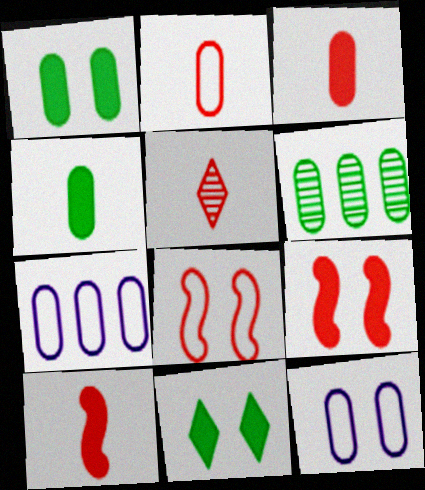[[2, 5, 10], 
[3, 6, 12]]